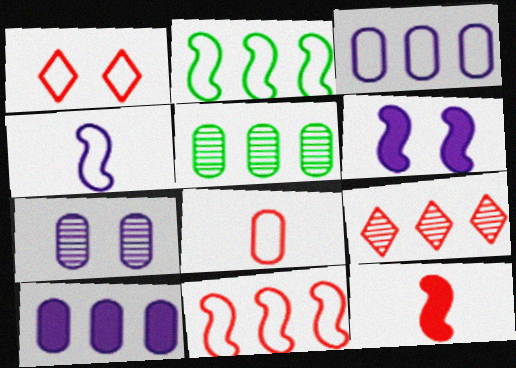[[1, 8, 11], 
[2, 9, 10]]